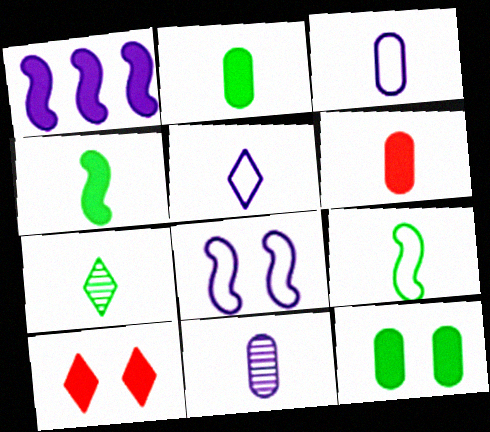[[1, 2, 10], 
[2, 7, 9]]